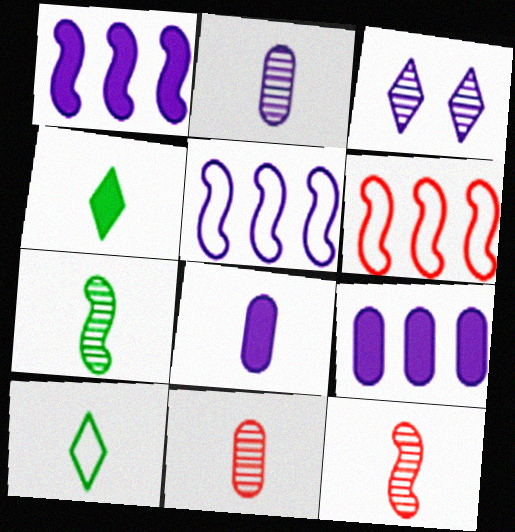[[3, 5, 8], 
[8, 10, 12]]